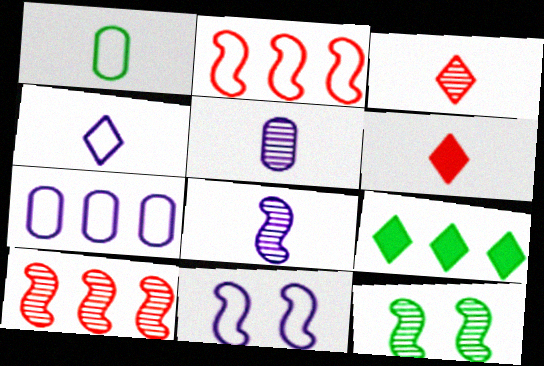[[1, 6, 8], 
[1, 9, 12], 
[4, 7, 11], 
[6, 7, 12], 
[7, 9, 10], 
[8, 10, 12]]